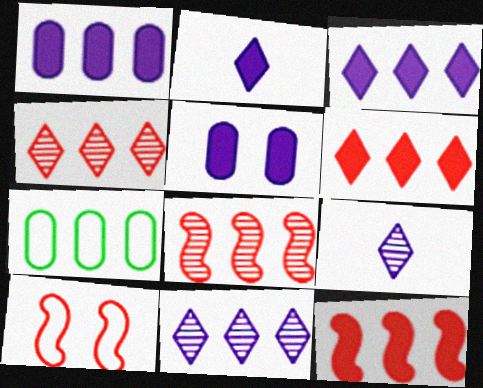[[3, 7, 8], 
[7, 11, 12]]